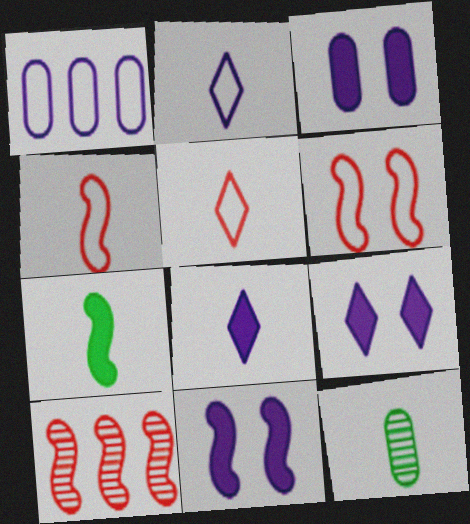[[3, 9, 11], 
[4, 8, 12]]